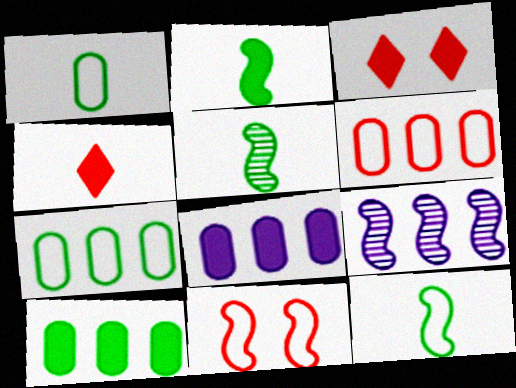[[1, 3, 9], 
[2, 3, 8], 
[2, 5, 12], 
[2, 9, 11]]